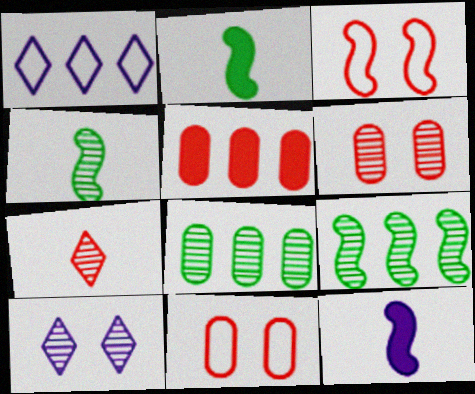[[1, 2, 6], 
[1, 5, 9], 
[3, 5, 7], 
[3, 9, 12]]